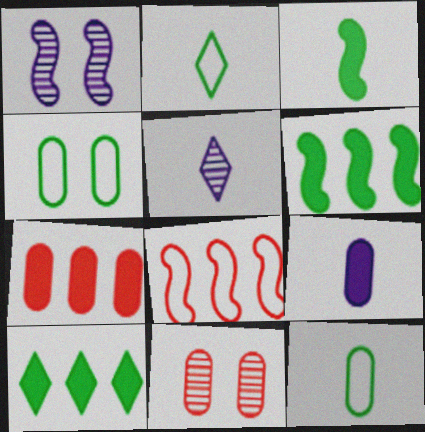[[1, 2, 7], 
[1, 3, 8]]